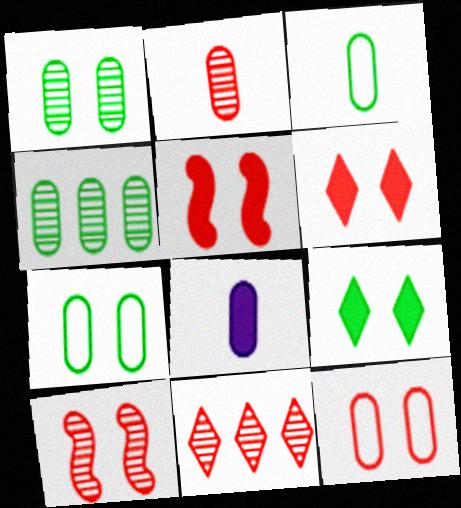[[2, 3, 8], 
[2, 10, 11], 
[4, 8, 12], 
[6, 10, 12]]